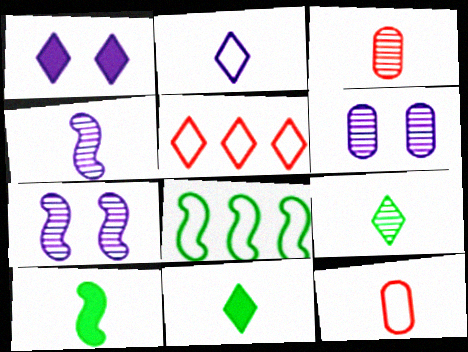[[1, 3, 8], 
[1, 5, 9], 
[2, 3, 10], 
[3, 4, 9], 
[4, 11, 12], 
[5, 6, 10]]